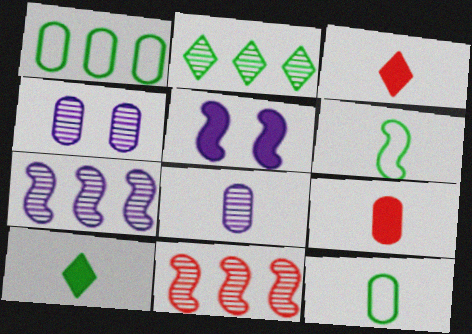[[1, 4, 9], 
[3, 6, 8], 
[5, 6, 11], 
[8, 9, 12]]